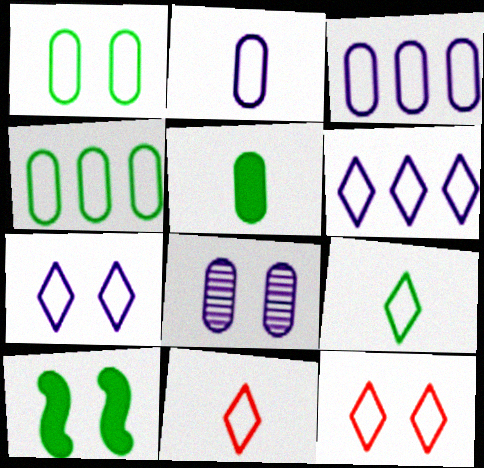[[6, 9, 12], 
[8, 10, 12]]